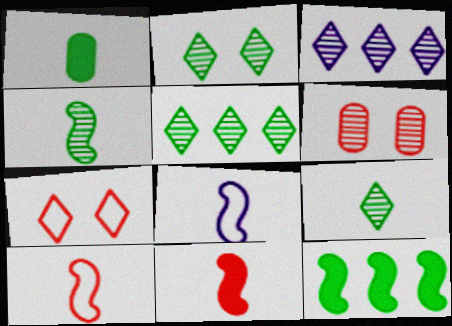[[2, 5, 9], 
[3, 4, 6], 
[4, 8, 11]]